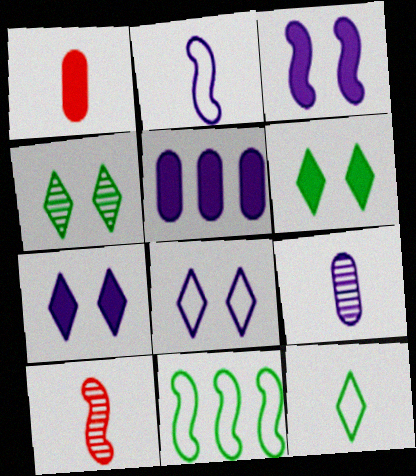[[3, 10, 11]]